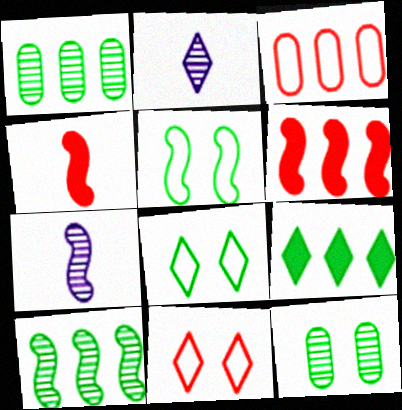[[2, 9, 11], 
[5, 6, 7]]